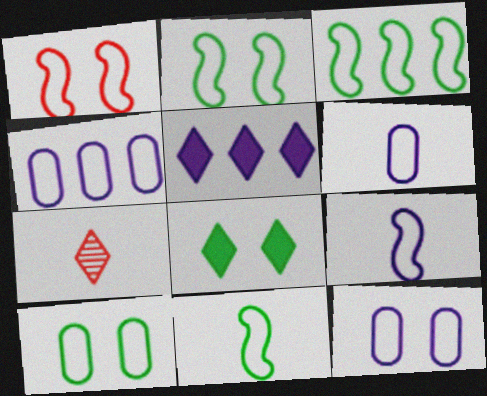[[1, 3, 9], 
[2, 3, 11], 
[4, 6, 12]]